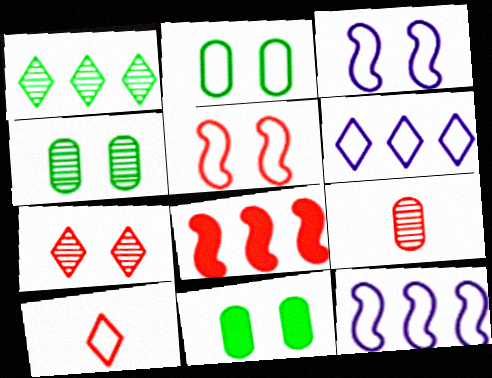[[2, 4, 11], 
[2, 10, 12], 
[3, 7, 11]]